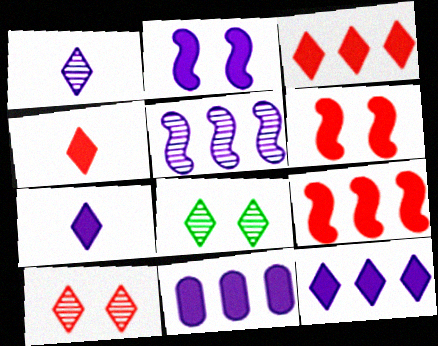[[2, 7, 11]]